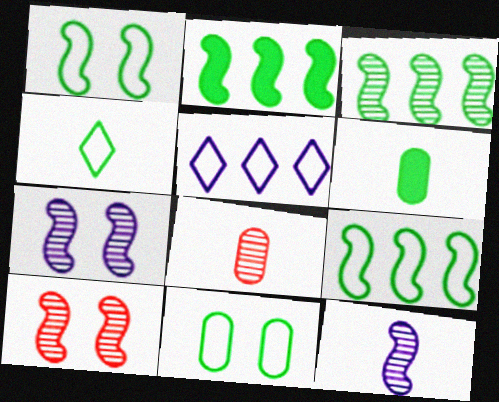[[2, 3, 9], 
[3, 10, 12], 
[4, 9, 11], 
[5, 6, 10]]